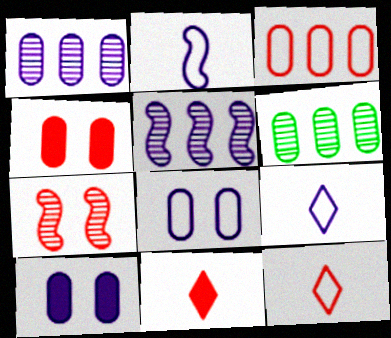[[3, 7, 11], 
[5, 9, 10]]